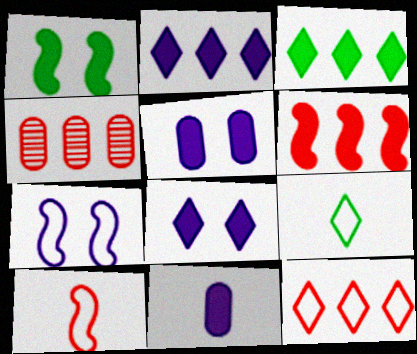[[4, 6, 12]]